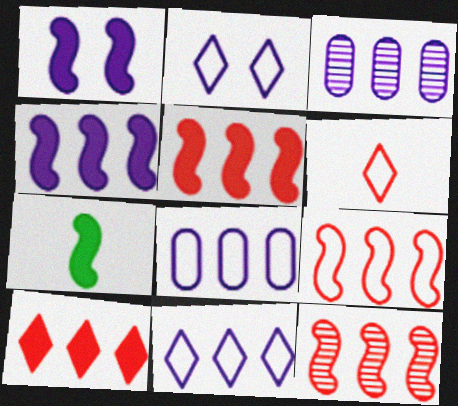[[1, 5, 7], 
[3, 4, 11], 
[5, 9, 12]]